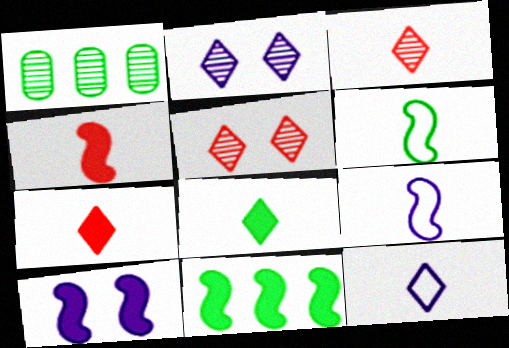[[3, 8, 12], 
[4, 10, 11]]